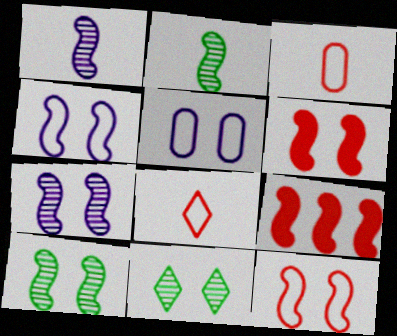[[2, 4, 9], 
[4, 6, 10], 
[5, 6, 11]]